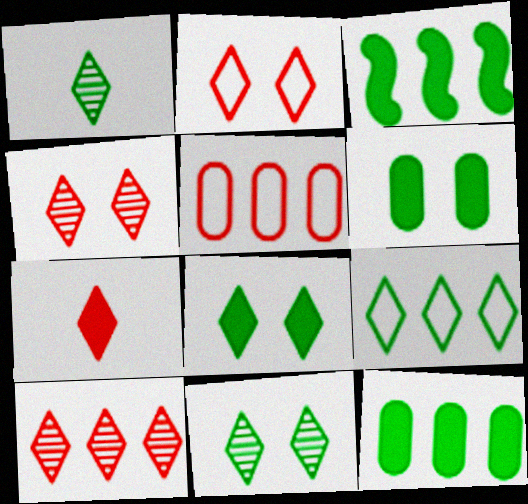[[1, 8, 9], 
[2, 7, 10]]